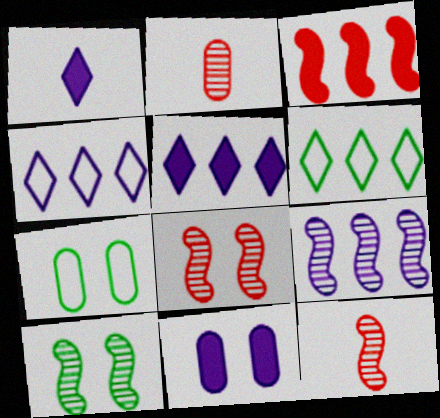[[5, 7, 12], 
[6, 11, 12], 
[9, 10, 12]]